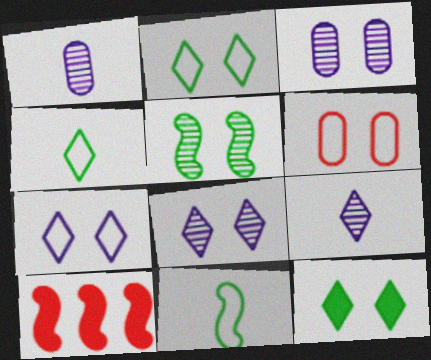[[1, 2, 10], 
[3, 4, 10]]